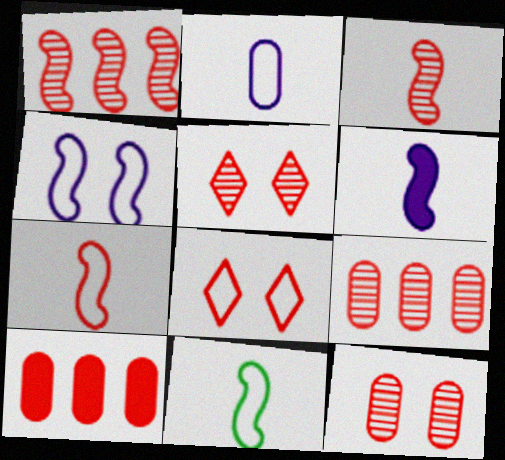[[3, 5, 9], 
[3, 6, 11], 
[3, 8, 10], 
[5, 7, 10]]